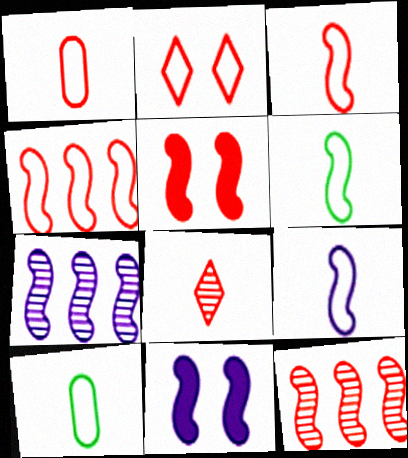[[1, 2, 4], 
[3, 5, 12], 
[3, 6, 9], 
[5, 6, 7], 
[6, 11, 12], 
[7, 9, 11]]